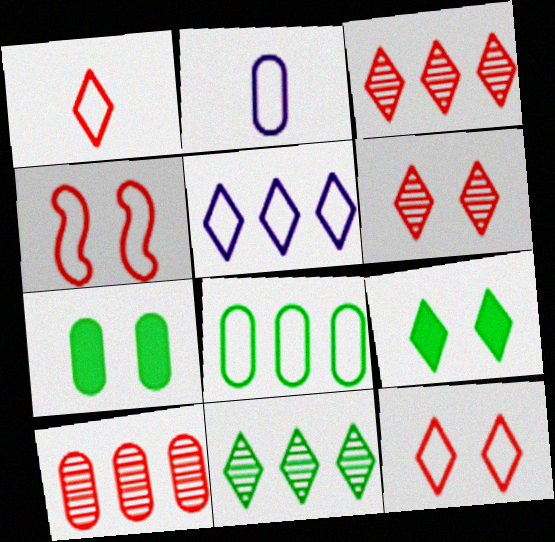[[2, 7, 10]]